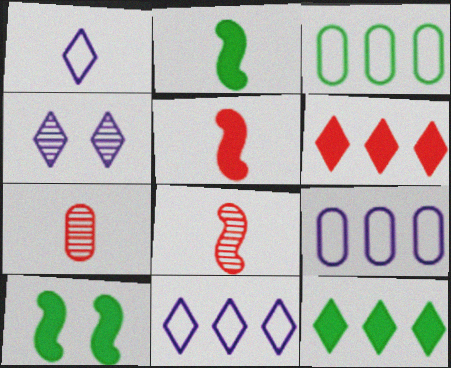[[1, 2, 7], 
[3, 4, 5], 
[7, 10, 11]]